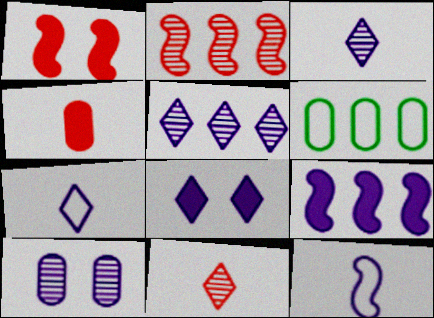[[1, 3, 6], 
[4, 6, 10], 
[5, 7, 8], 
[7, 9, 10]]